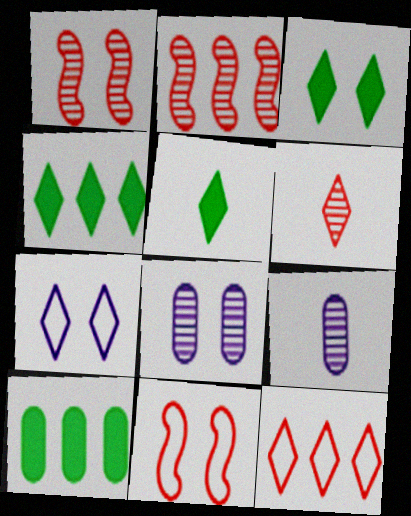[[3, 4, 5], 
[3, 8, 11], 
[4, 6, 7], 
[4, 9, 11]]